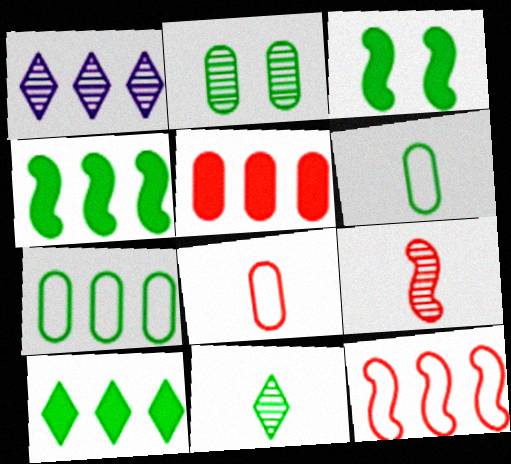[[1, 2, 9], 
[1, 3, 8], 
[3, 7, 11]]